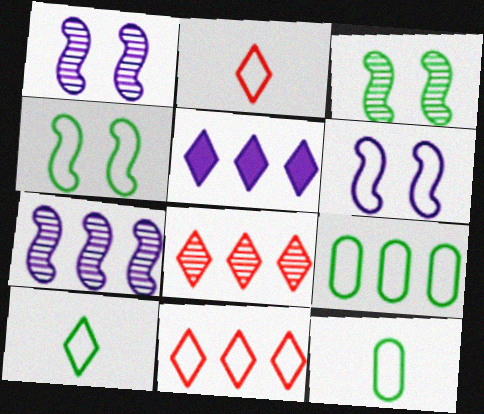[[2, 6, 9], 
[4, 9, 10], 
[6, 11, 12]]